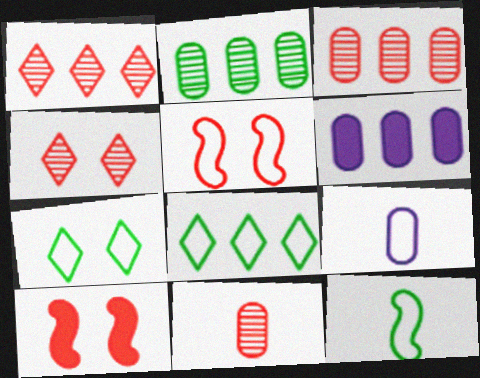[[4, 6, 12], 
[5, 8, 9]]